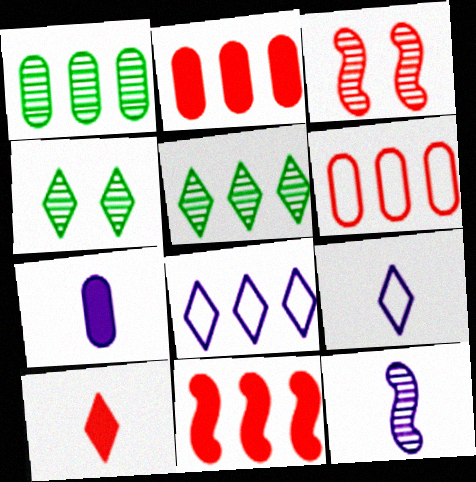[[1, 8, 11], 
[3, 6, 10], 
[4, 8, 10], 
[7, 9, 12]]